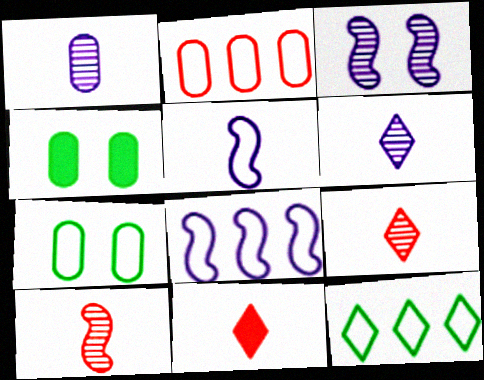[[1, 2, 4], 
[2, 8, 12], 
[4, 8, 9]]